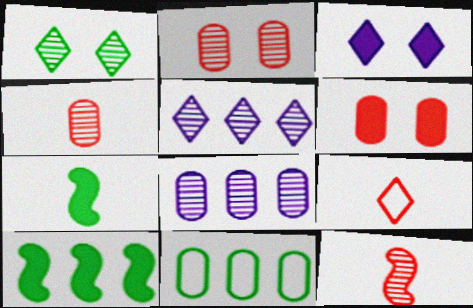[[1, 7, 11], 
[1, 8, 12], 
[3, 11, 12]]